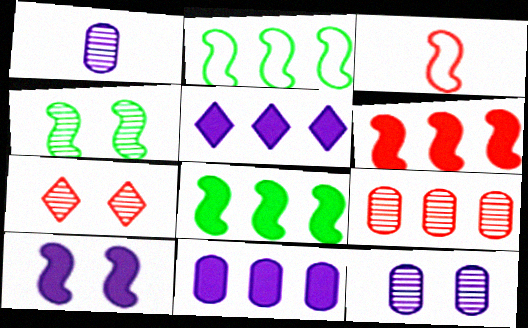[[2, 5, 9], 
[4, 7, 12]]